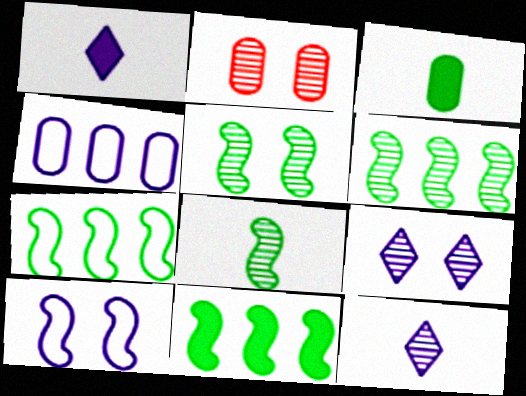[[1, 2, 7], 
[2, 3, 4], 
[2, 5, 9], 
[2, 6, 12], 
[5, 6, 8], 
[6, 7, 11]]